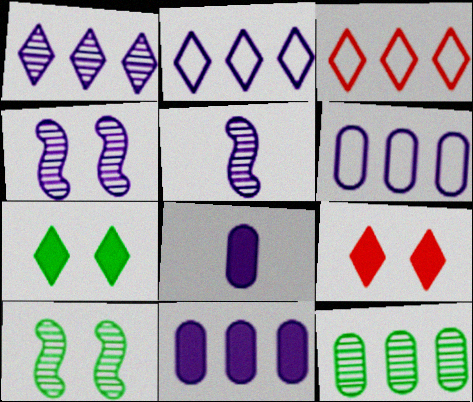[[2, 4, 8], 
[3, 8, 10]]